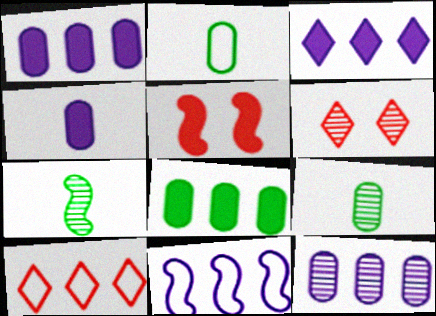[[3, 11, 12], 
[5, 7, 11], 
[6, 7, 12]]